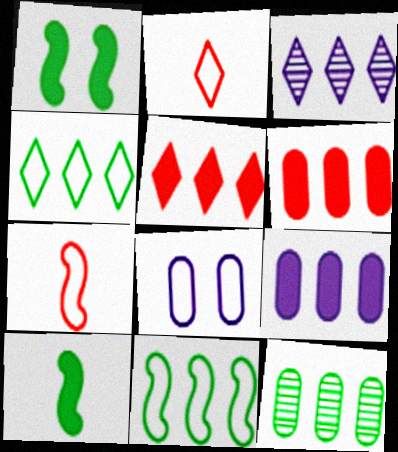[[2, 8, 11], 
[3, 4, 5], 
[3, 6, 11], 
[4, 7, 8]]